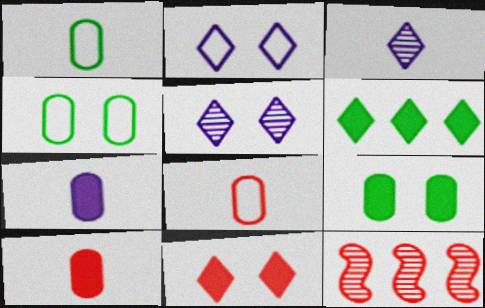[[8, 11, 12]]